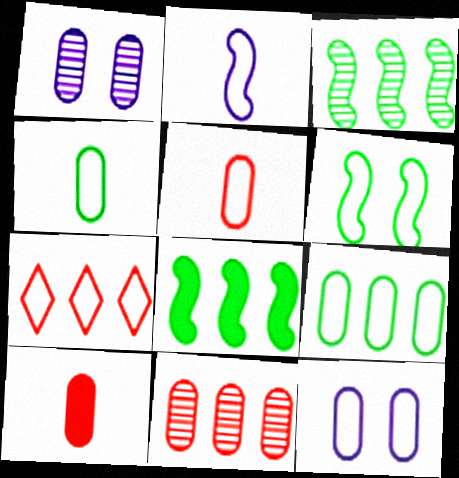[[1, 9, 10], 
[5, 9, 12]]